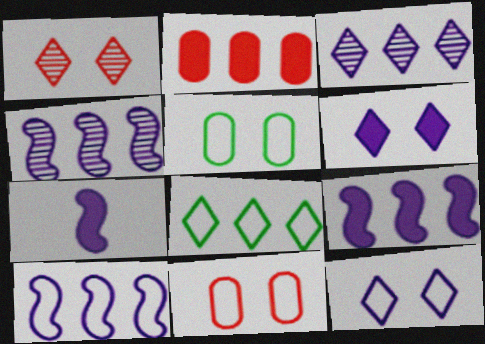[[2, 4, 8], 
[4, 9, 10]]